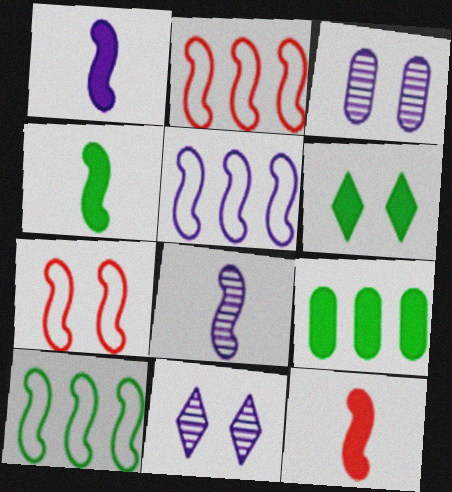[[1, 4, 12], 
[2, 5, 10], 
[3, 6, 7], 
[4, 6, 9]]